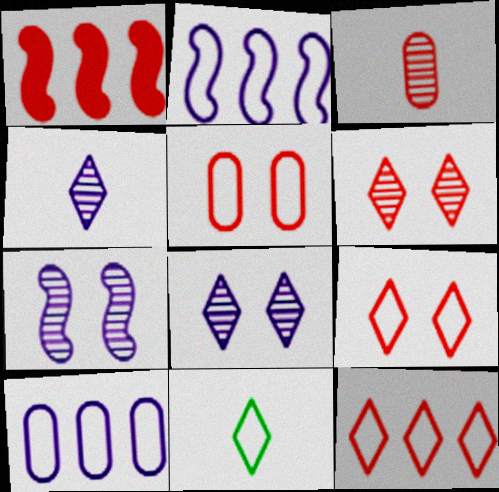[[1, 3, 9], 
[2, 5, 11]]